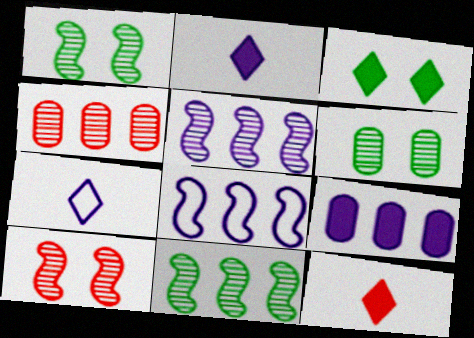[[6, 8, 12]]